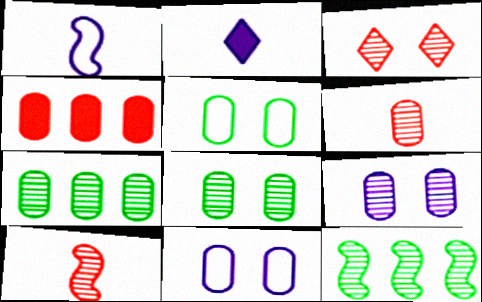[[6, 7, 9]]